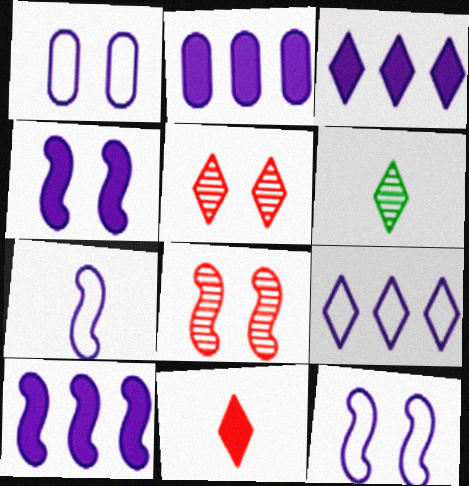[[1, 7, 9], 
[2, 3, 10]]